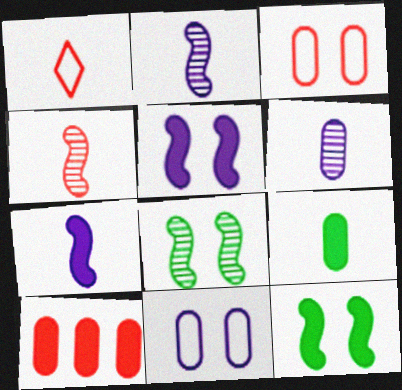[[1, 2, 9]]